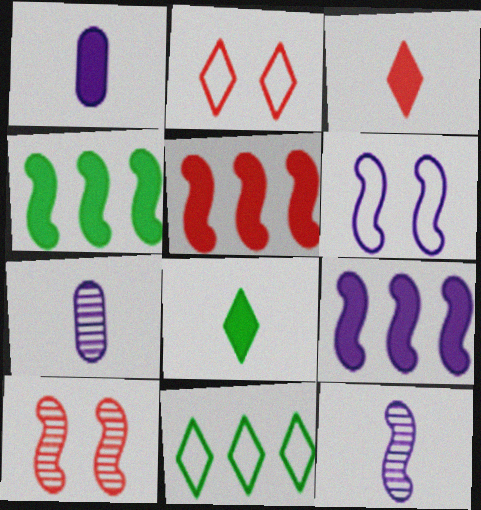[[1, 10, 11], 
[2, 4, 7], 
[4, 5, 9], 
[6, 9, 12]]